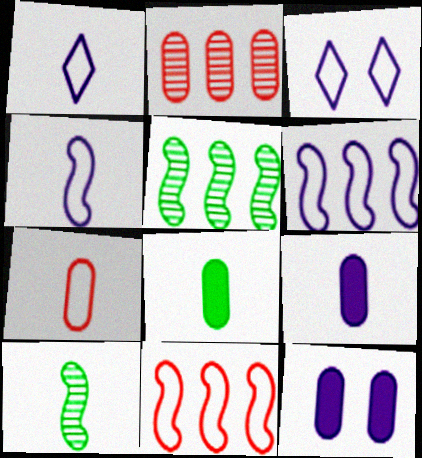[]